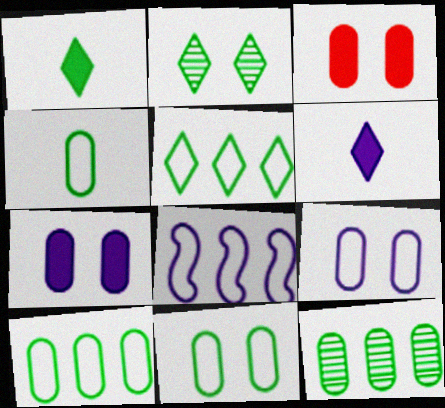[[1, 2, 5], 
[4, 10, 11]]